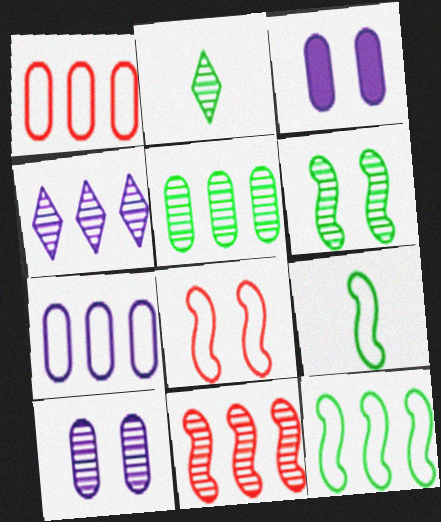[[2, 5, 6], 
[2, 10, 11], 
[4, 5, 11]]